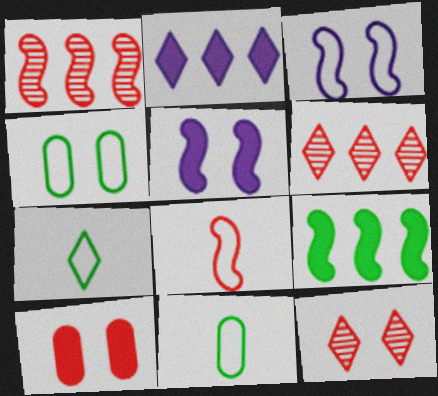[[2, 7, 12], 
[4, 5, 12], 
[5, 6, 11], 
[6, 8, 10]]